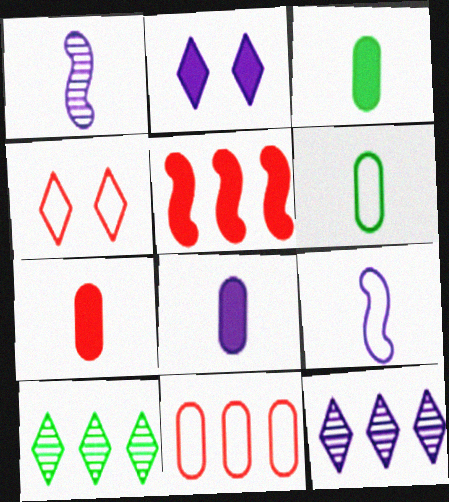[[2, 3, 5], 
[3, 7, 8]]